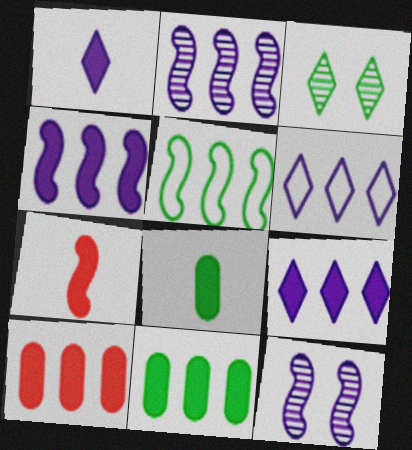[[1, 7, 8], 
[3, 5, 8], 
[5, 7, 12]]